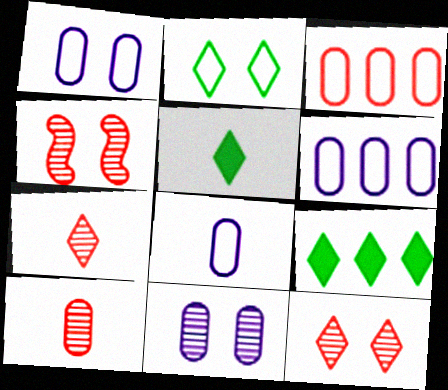[[1, 6, 8], 
[4, 5, 6], 
[4, 8, 9]]